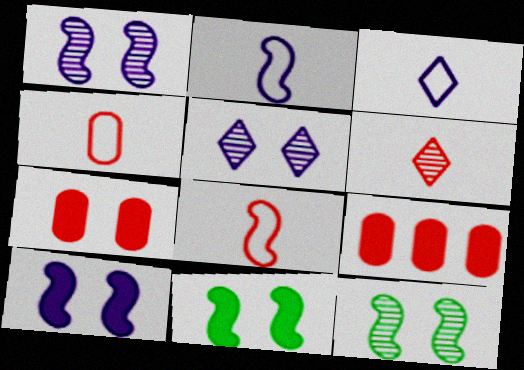[[3, 9, 12]]